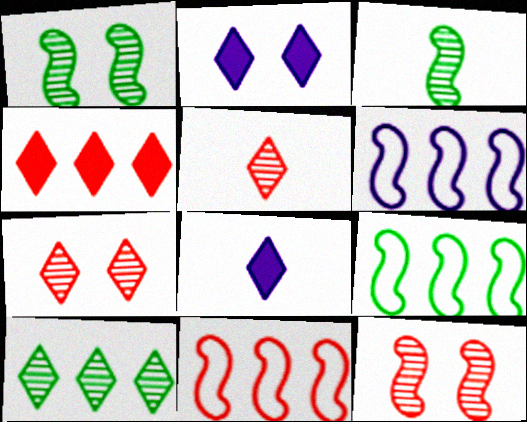[[6, 9, 11]]